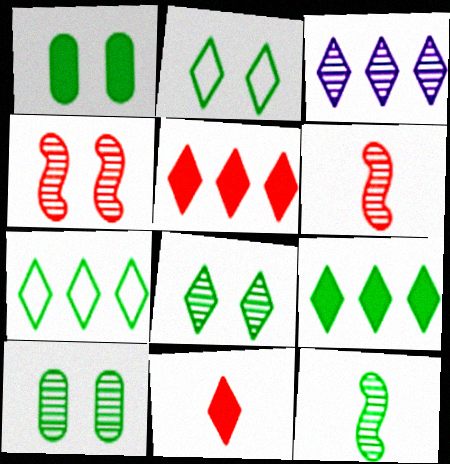[[1, 7, 12], 
[2, 3, 11], 
[3, 5, 7], 
[3, 6, 10]]